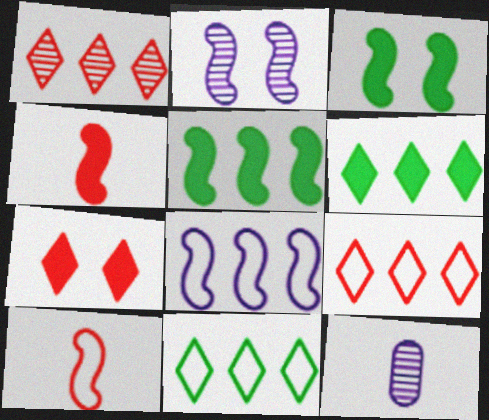[[2, 5, 10], 
[3, 9, 12]]